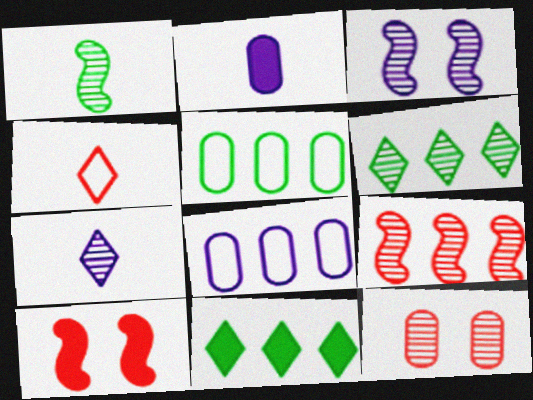[[1, 2, 4], 
[1, 3, 9], 
[2, 5, 12], 
[2, 10, 11], 
[5, 7, 10], 
[8, 9, 11]]